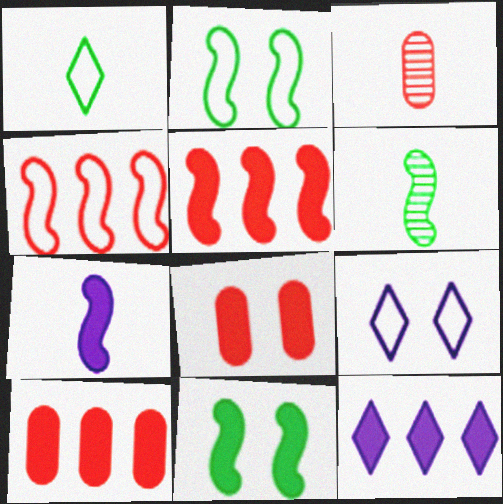[[1, 3, 7], 
[2, 3, 12], 
[5, 7, 11], 
[6, 9, 10]]